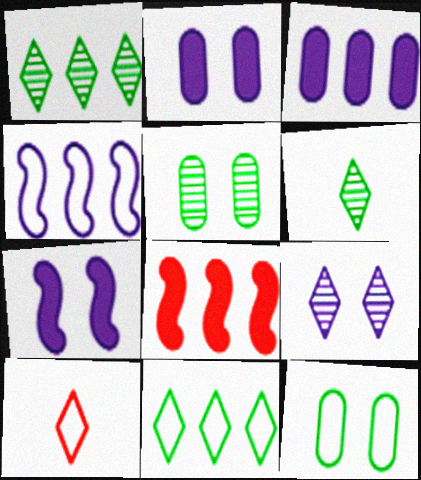[[4, 10, 12]]